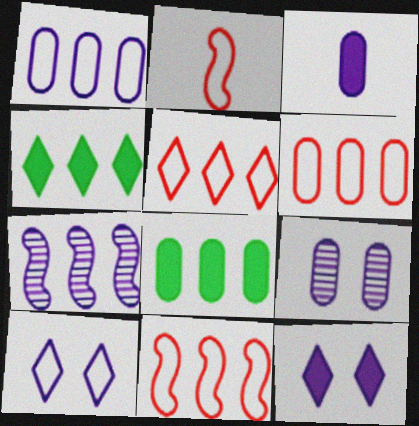[[1, 3, 9], 
[2, 4, 9], 
[3, 7, 10], 
[4, 6, 7], 
[5, 6, 11], 
[5, 7, 8]]